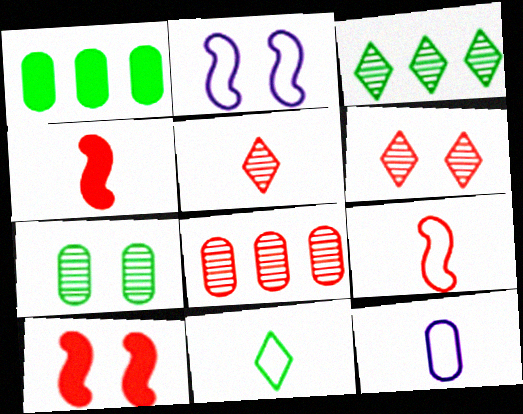[[1, 2, 5], 
[3, 10, 12], 
[9, 11, 12]]